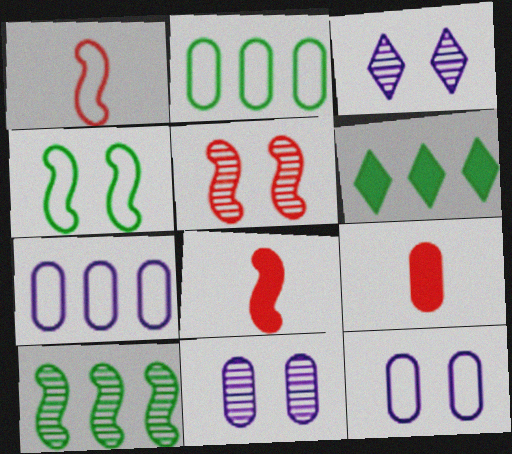[[1, 6, 11], 
[2, 3, 8], 
[2, 6, 10], 
[2, 9, 11]]